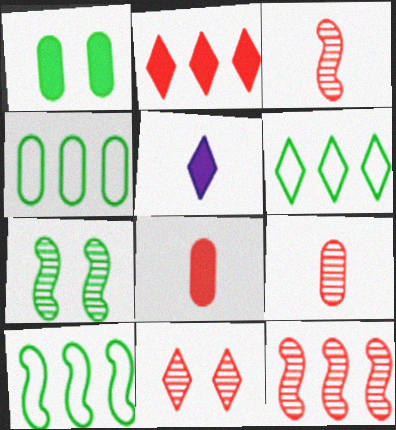[[4, 6, 10], 
[5, 6, 11], 
[9, 11, 12]]